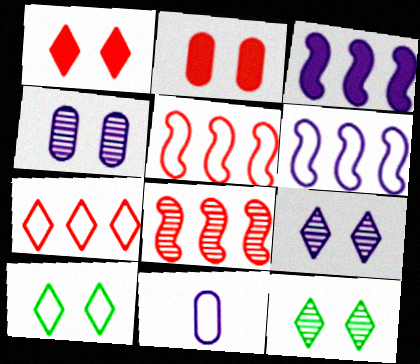[[1, 9, 10], 
[3, 9, 11], 
[5, 10, 11]]